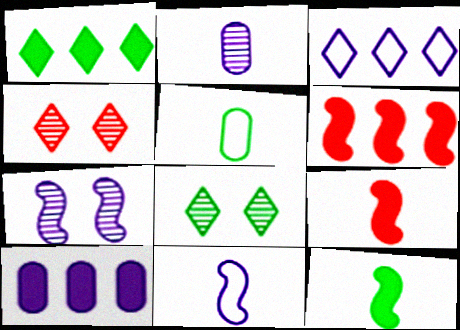[[1, 6, 10]]